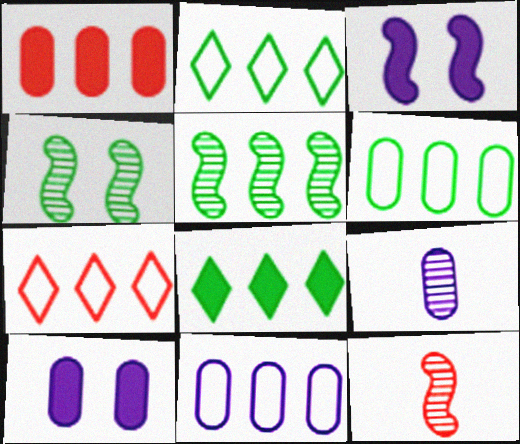[[2, 10, 12], 
[5, 6, 8], 
[9, 10, 11]]